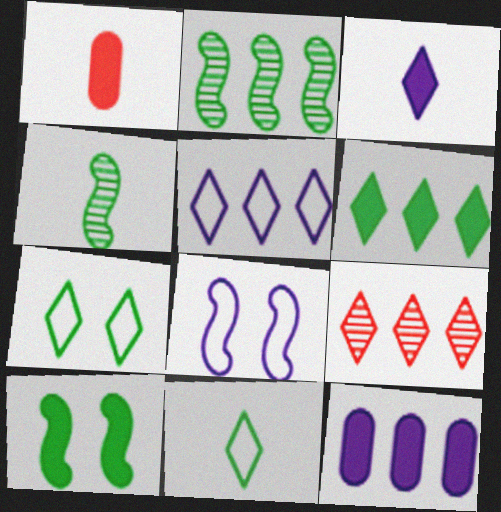[[3, 7, 9], 
[5, 6, 9]]